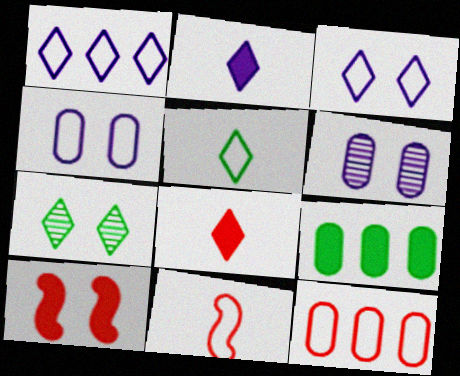[[1, 7, 8], 
[2, 9, 10], 
[4, 7, 10]]